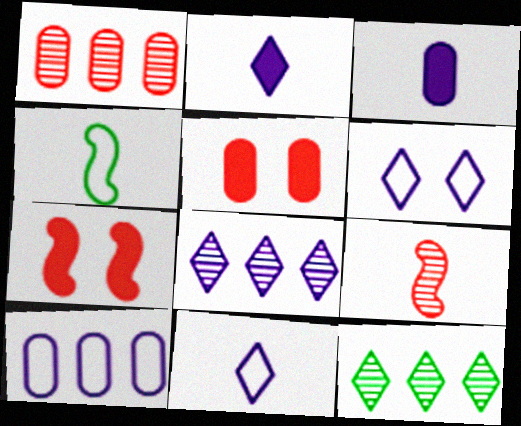[[2, 6, 8], 
[4, 5, 8]]